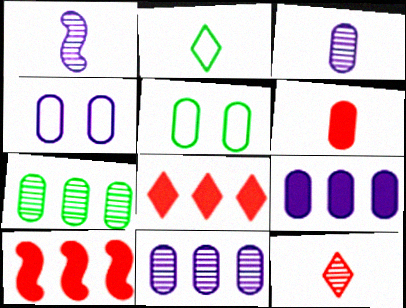[[1, 2, 6], 
[1, 5, 8], 
[3, 4, 9], 
[4, 6, 7], 
[5, 6, 11]]